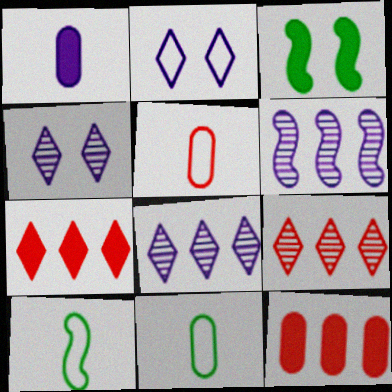[[1, 2, 6], 
[1, 3, 7], 
[3, 5, 8], 
[4, 10, 12]]